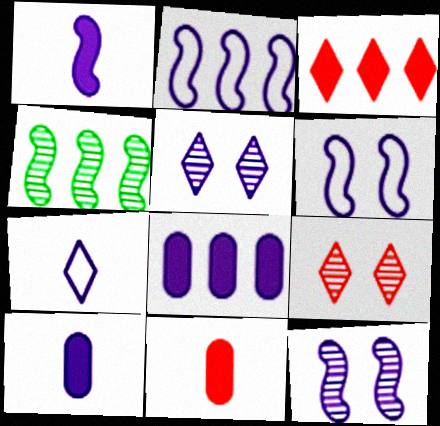[[1, 2, 12], 
[2, 5, 10], 
[7, 8, 12]]